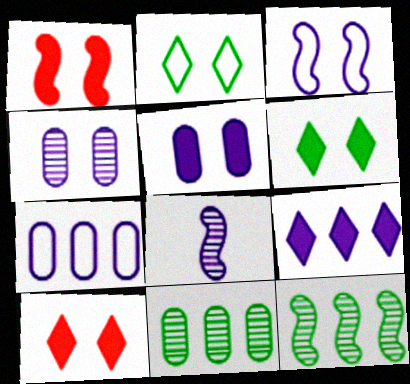[[1, 2, 4], 
[1, 5, 6]]